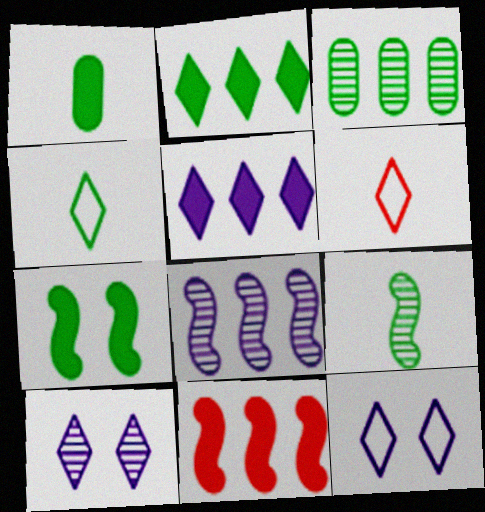[[1, 2, 7], 
[1, 4, 9], 
[2, 6, 10], 
[3, 4, 7]]